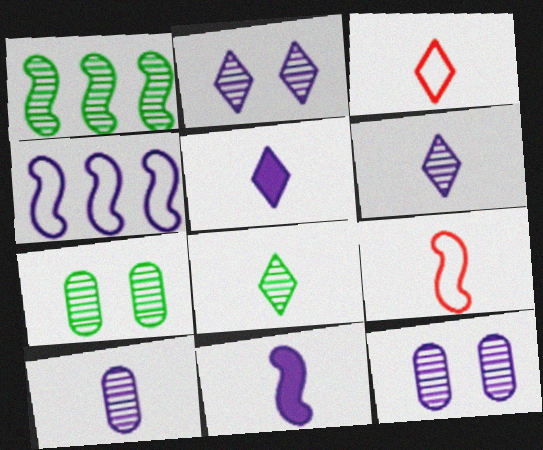[[1, 7, 8], 
[3, 5, 8], 
[4, 5, 12]]